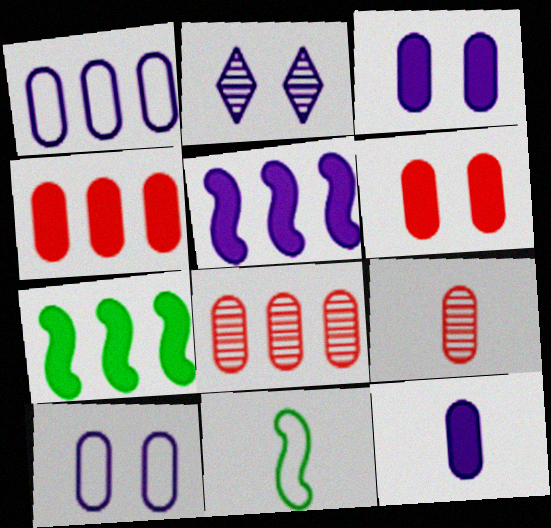[[2, 4, 11]]